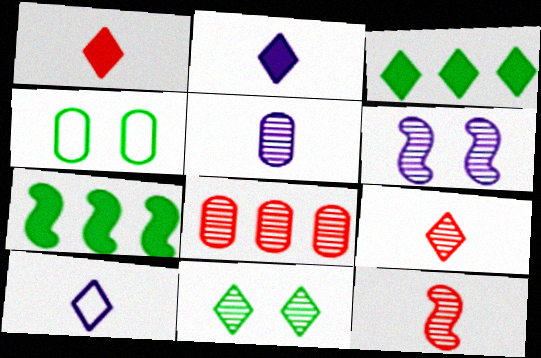[]